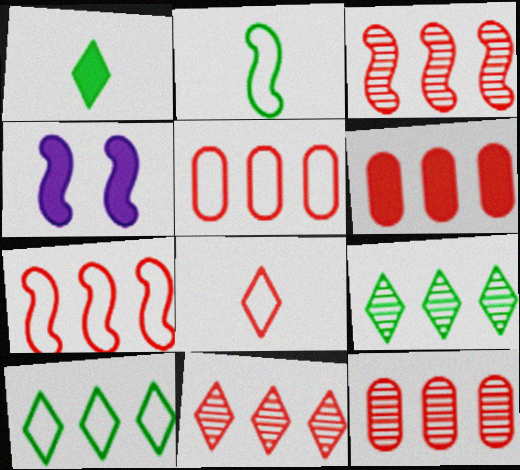[[1, 4, 6], 
[2, 3, 4], 
[3, 11, 12], 
[5, 6, 12], 
[6, 7, 11]]